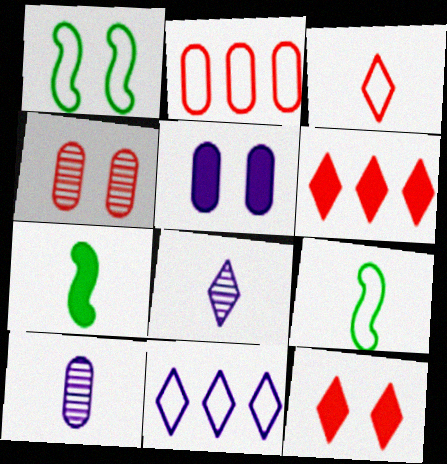[[1, 6, 10], 
[3, 7, 10], 
[4, 7, 11], 
[5, 6, 7]]